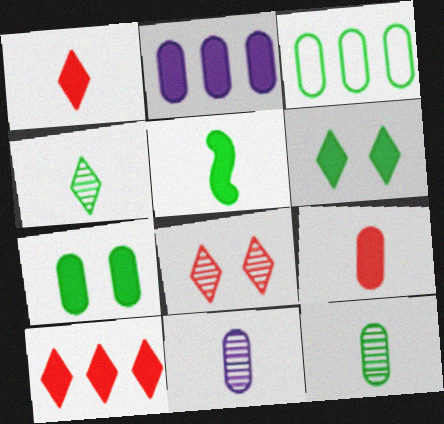[[2, 7, 9], 
[3, 7, 12]]